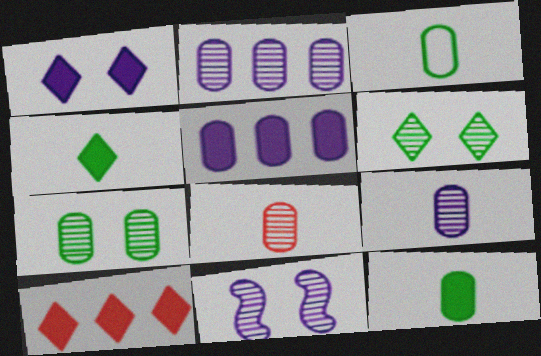[[1, 4, 10], 
[2, 7, 8], 
[3, 10, 11]]